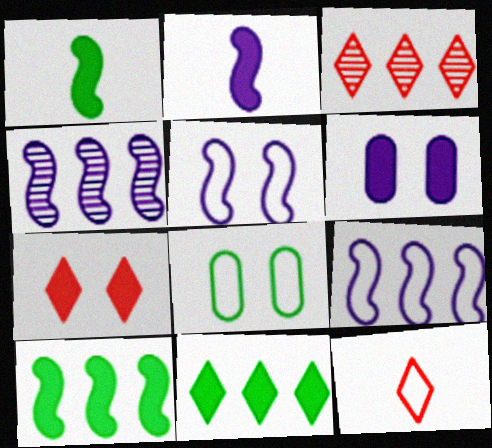[[2, 3, 8], 
[2, 4, 5], 
[3, 7, 12], 
[8, 9, 12]]